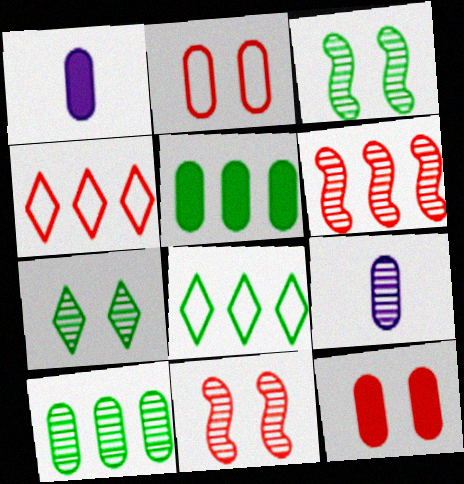[[1, 2, 10], 
[1, 3, 4], 
[1, 5, 12], 
[1, 8, 11], 
[2, 5, 9], 
[6, 7, 9]]